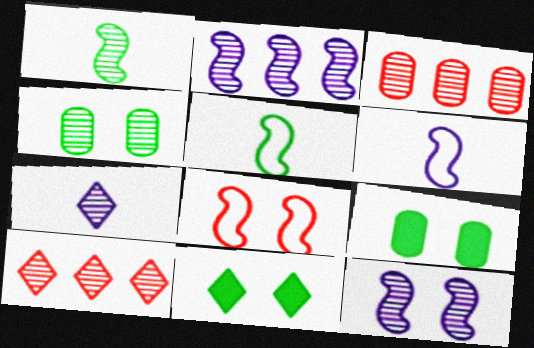[[3, 6, 11], 
[6, 9, 10]]